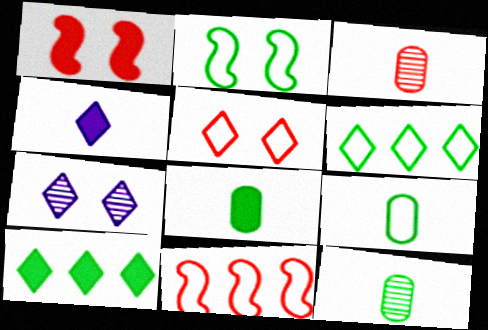[[2, 6, 9], 
[2, 10, 12], 
[7, 8, 11], 
[8, 9, 12]]